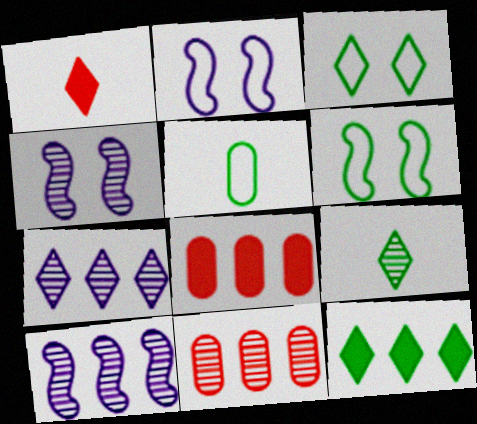[[1, 3, 7], 
[2, 8, 9], 
[3, 9, 12], 
[4, 9, 11]]